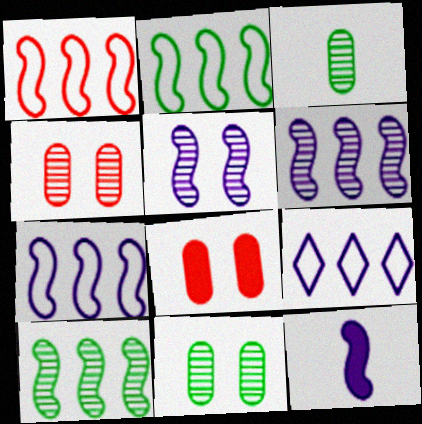[[1, 2, 7], 
[5, 7, 12]]